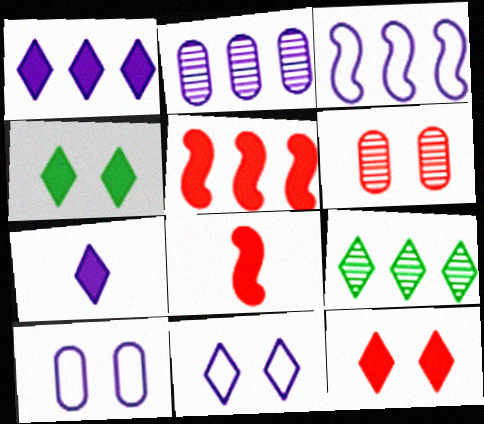[[1, 2, 3], 
[8, 9, 10]]